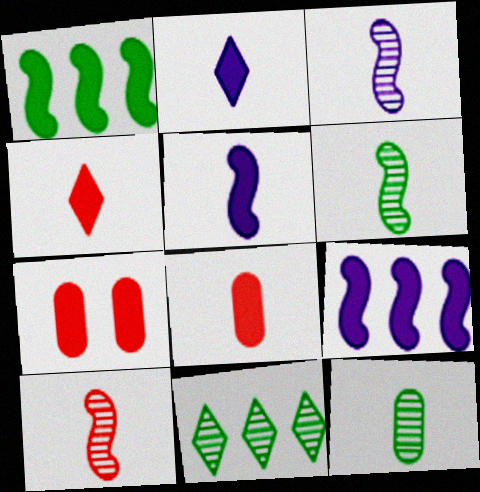[[1, 2, 7], 
[3, 6, 10]]